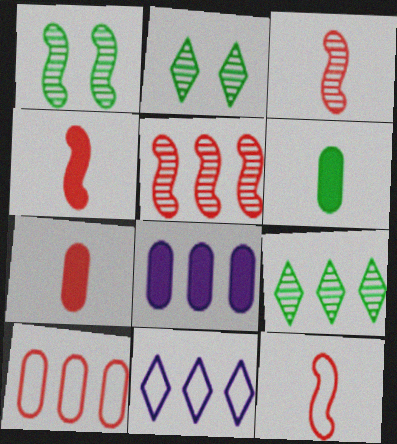[[1, 7, 11], 
[2, 8, 12], 
[3, 4, 12]]